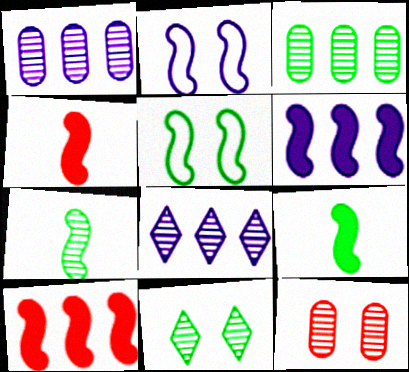[[2, 7, 10], 
[3, 7, 11], 
[7, 8, 12]]